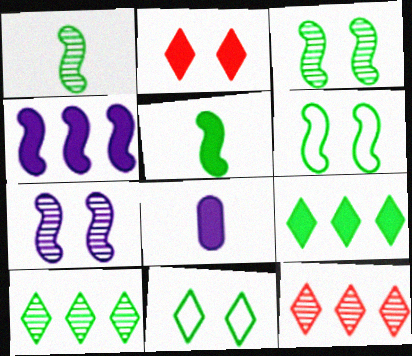[[6, 8, 12]]